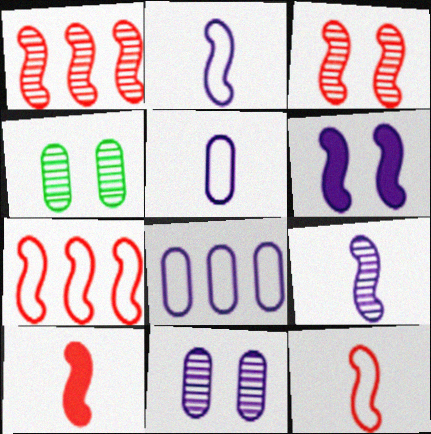[[3, 7, 10]]